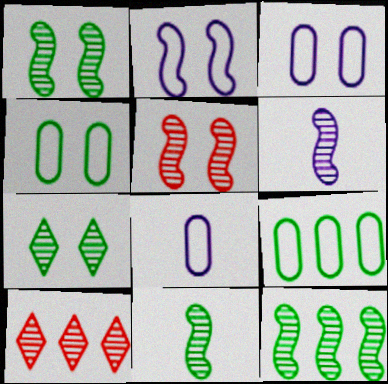[[1, 11, 12], 
[5, 6, 12]]